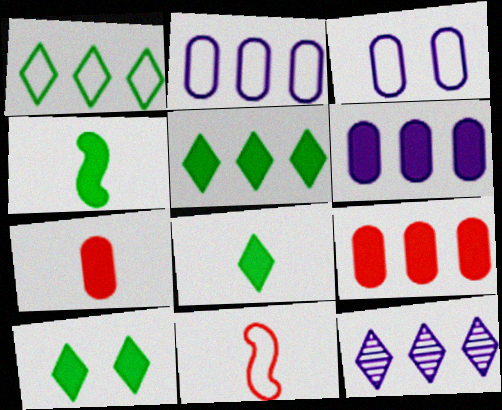[[1, 3, 11], 
[5, 8, 10]]